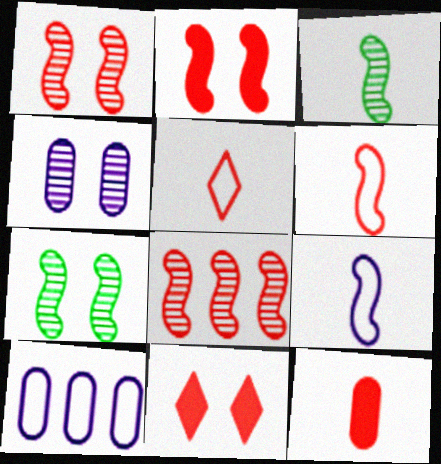[[2, 6, 8], 
[3, 10, 11]]